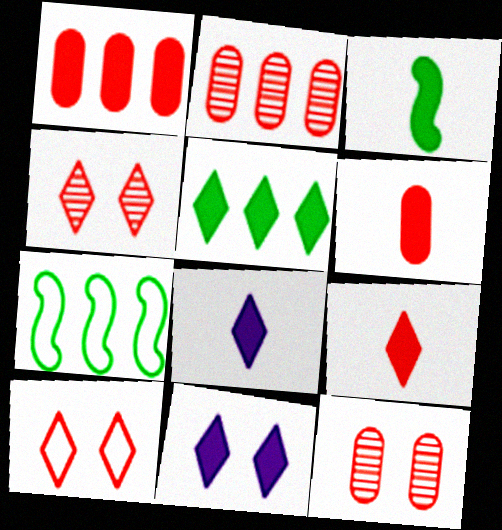[[1, 3, 11], 
[3, 6, 8], 
[5, 9, 11], 
[7, 8, 12]]